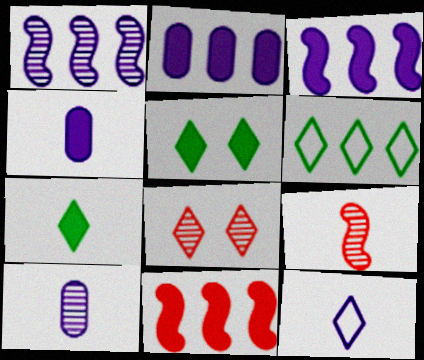[[4, 5, 11]]